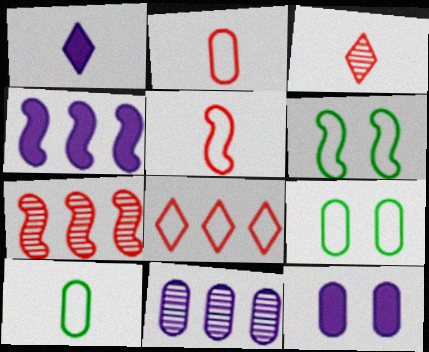[[1, 4, 12], 
[1, 7, 9], 
[3, 4, 9]]